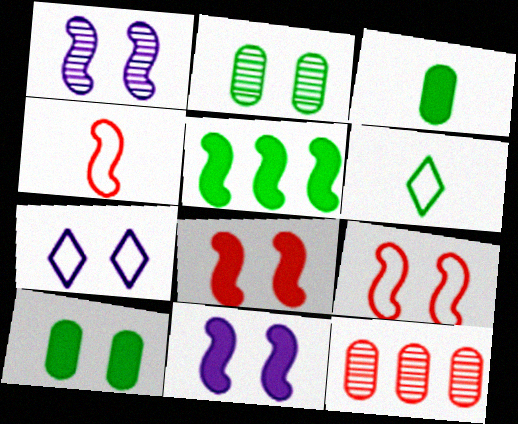[[1, 4, 5], 
[2, 5, 6], 
[2, 7, 8], 
[6, 11, 12]]